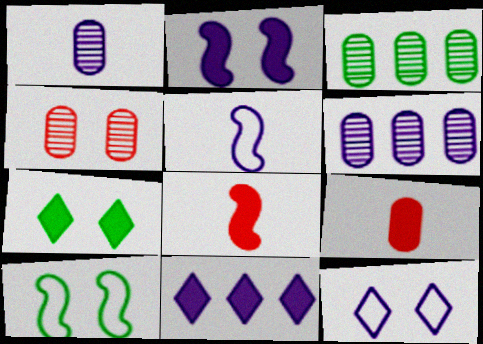[[1, 3, 4], 
[3, 8, 12]]